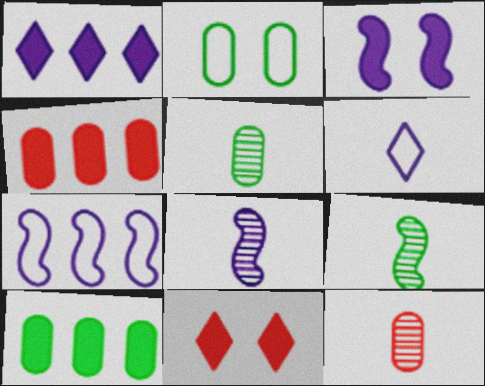[[2, 5, 10], 
[3, 7, 8], 
[5, 7, 11]]